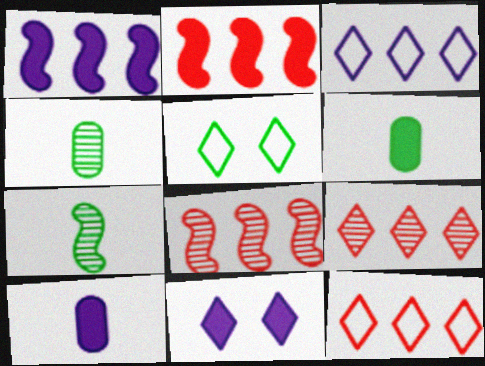[[1, 10, 11], 
[2, 6, 11], 
[5, 8, 10]]